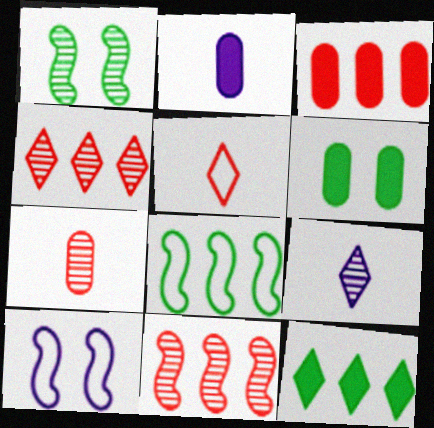[[2, 3, 6], 
[7, 10, 12]]